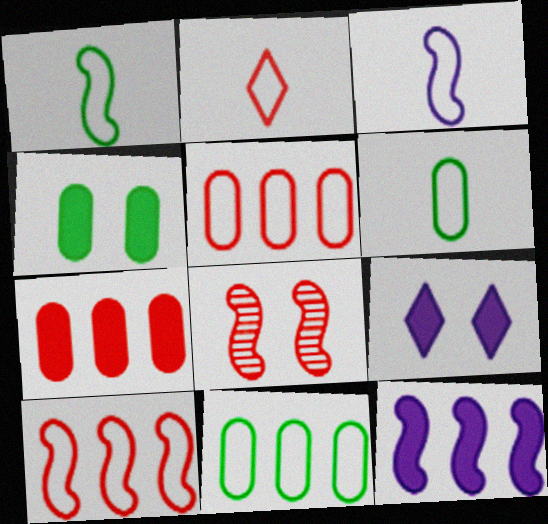[[1, 8, 12], 
[2, 3, 6], 
[2, 7, 8]]